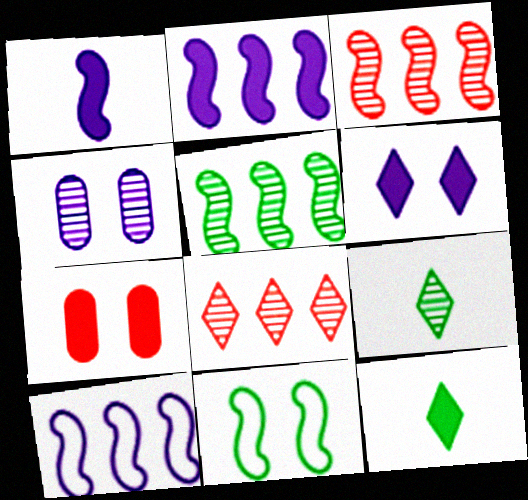[[1, 3, 11], 
[2, 7, 12], 
[3, 4, 9], 
[7, 9, 10]]